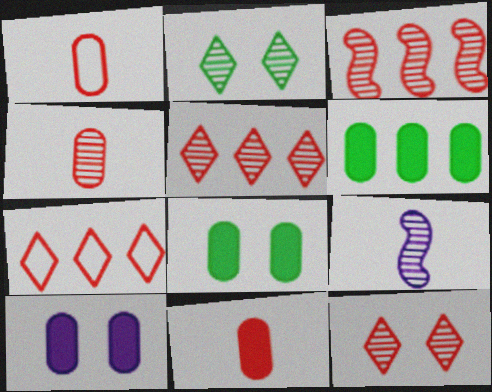[[1, 4, 11], 
[3, 4, 12], 
[6, 10, 11], 
[7, 8, 9]]